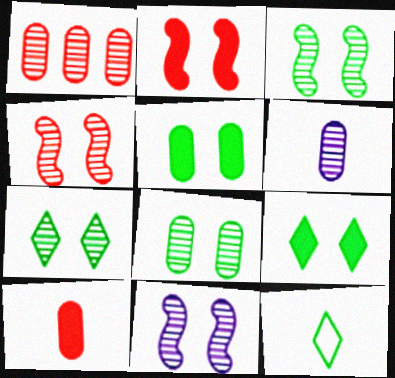[[1, 6, 8], 
[3, 4, 11], 
[3, 7, 8]]